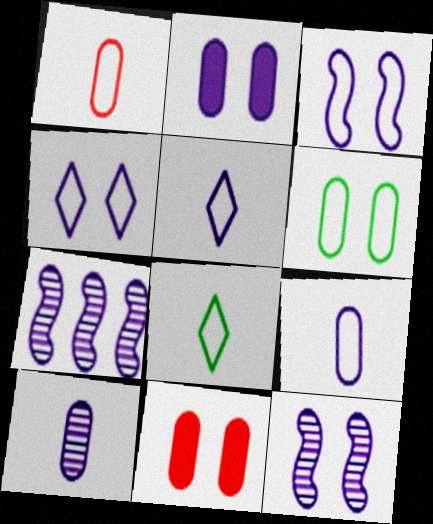[[2, 4, 12], 
[2, 5, 7], 
[7, 8, 11]]